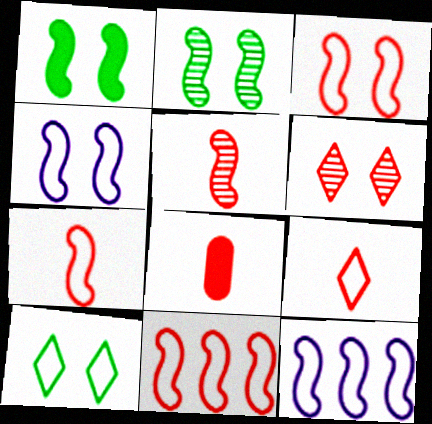[[1, 5, 12], 
[3, 7, 11], 
[5, 8, 9], 
[6, 8, 11]]